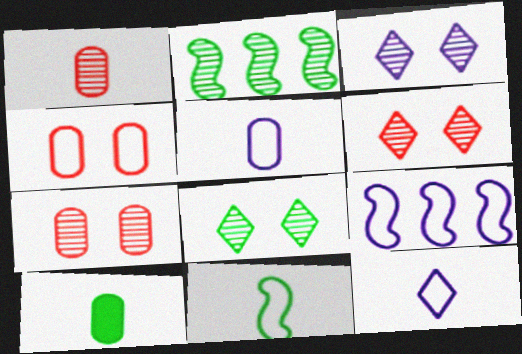[[1, 2, 3], 
[1, 5, 10], 
[3, 6, 8], 
[6, 9, 10]]